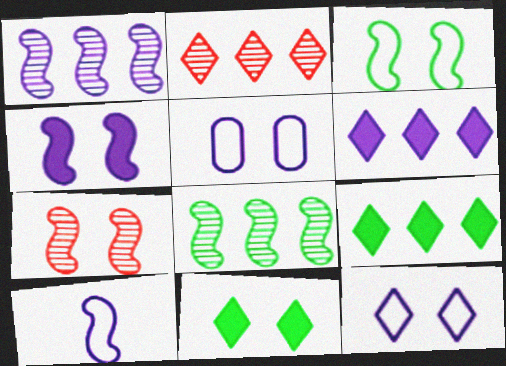[[1, 4, 10], 
[3, 4, 7], 
[5, 7, 11]]